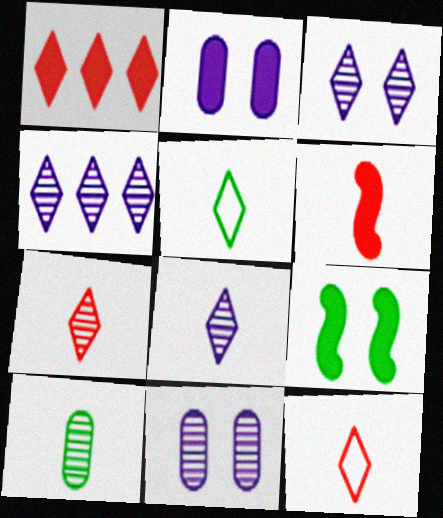[[1, 3, 5], 
[3, 4, 8]]